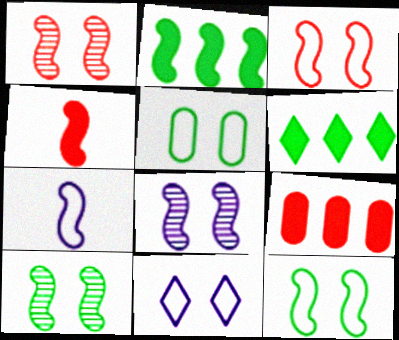[[1, 2, 7], 
[1, 8, 10], 
[3, 5, 11]]